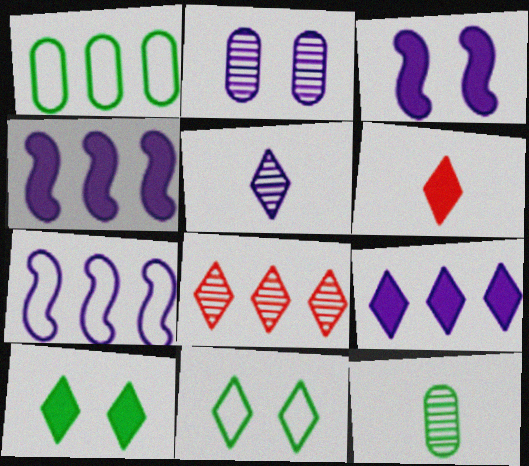[[1, 4, 8], 
[6, 9, 10]]